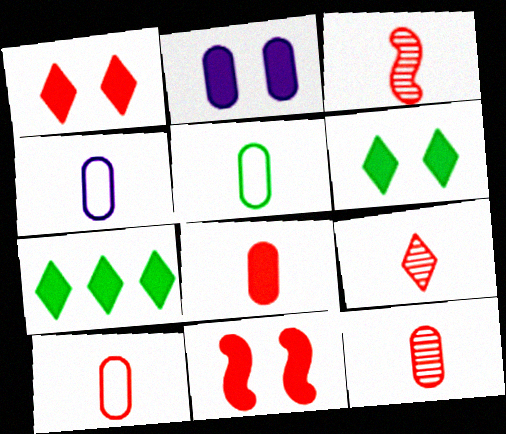[[2, 6, 11], 
[3, 9, 12], 
[4, 5, 10], 
[8, 10, 12]]